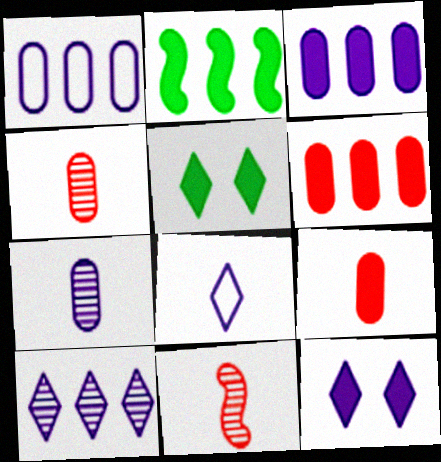[[1, 5, 11], 
[2, 9, 12], 
[8, 10, 12]]